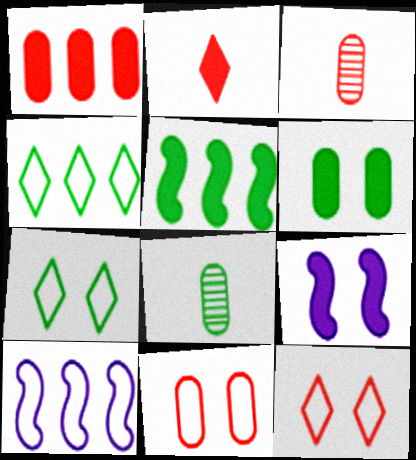[[1, 3, 11], 
[3, 4, 9], 
[5, 7, 8]]